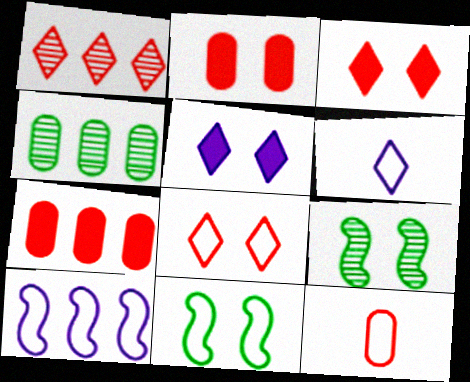[[6, 7, 9]]